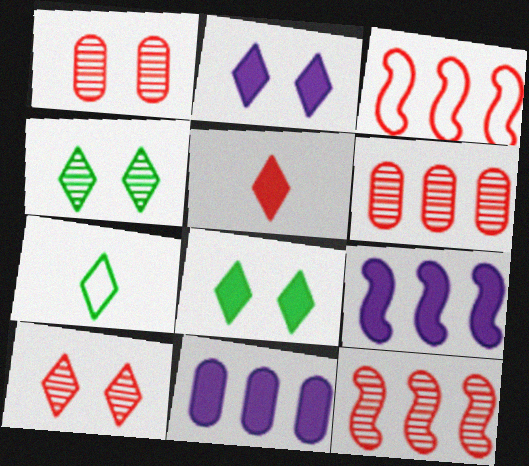[[1, 3, 5], 
[1, 7, 9]]